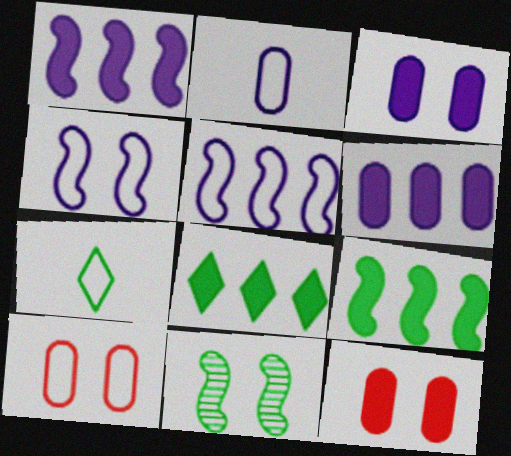[[5, 7, 10]]